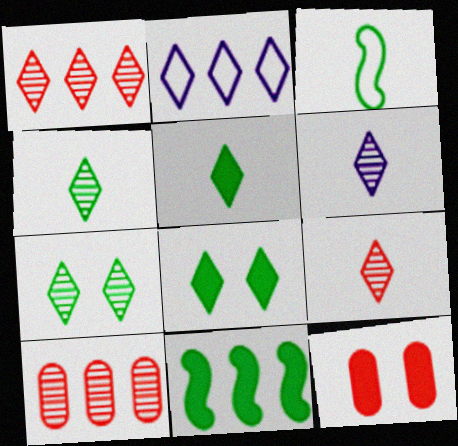[[1, 6, 7], 
[2, 8, 9], 
[2, 10, 11], 
[4, 6, 9]]